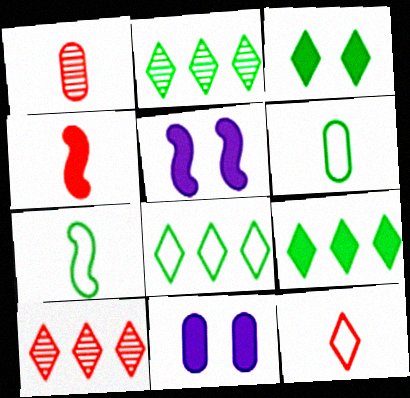[[1, 4, 12], 
[1, 5, 8], 
[2, 8, 9], 
[4, 9, 11], 
[5, 6, 10], 
[7, 10, 11]]